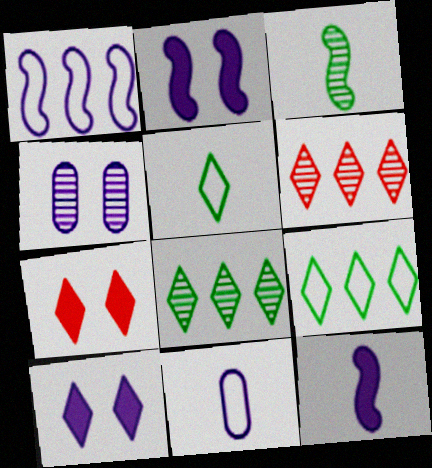[[3, 4, 6], 
[5, 6, 10]]